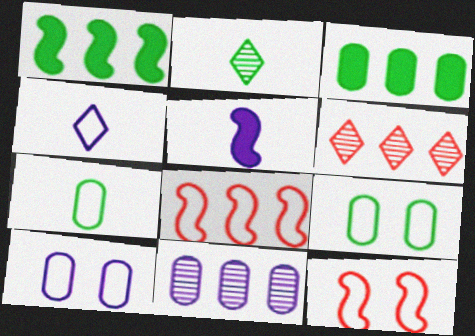[[1, 2, 9], 
[4, 8, 9], 
[5, 6, 9]]